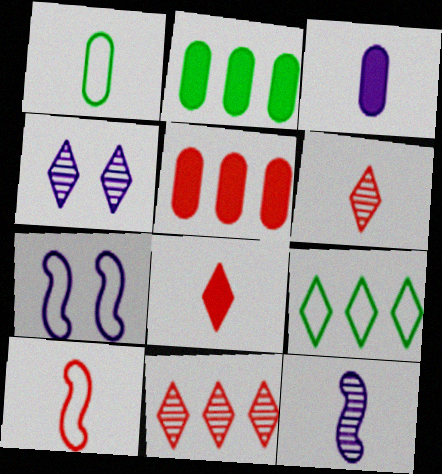[[1, 8, 12], 
[2, 4, 10], 
[2, 6, 7], 
[4, 8, 9]]